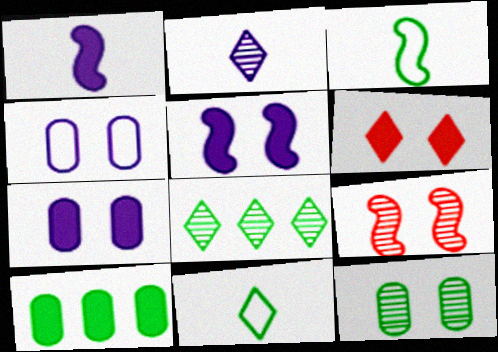[[1, 6, 10]]